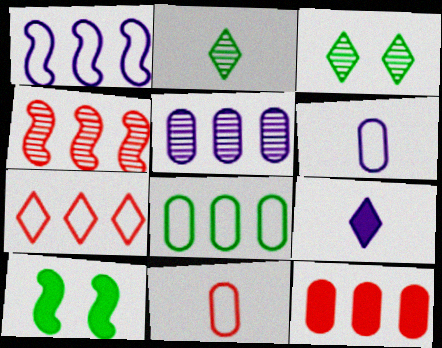[[1, 7, 8], 
[2, 8, 10], 
[3, 7, 9], 
[4, 7, 12], 
[5, 8, 12], 
[9, 10, 12]]